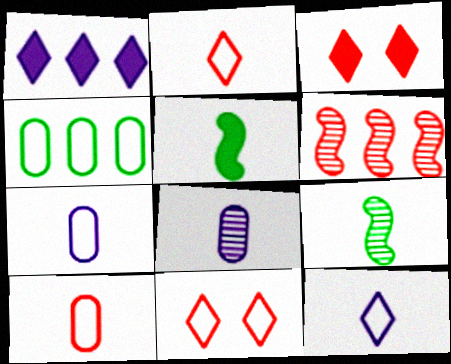[[1, 4, 6], 
[2, 5, 8], 
[3, 6, 10]]